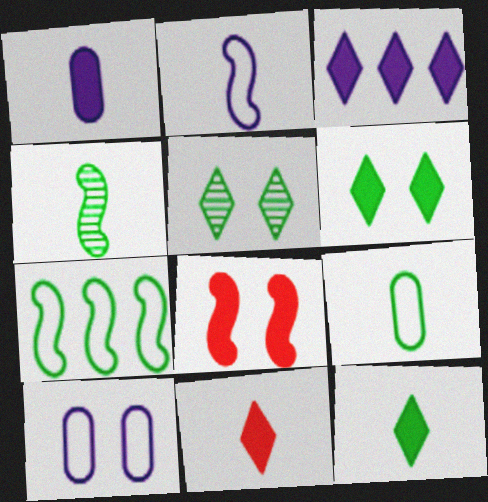[[3, 6, 11], 
[4, 9, 12], 
[5, 8, 10]]